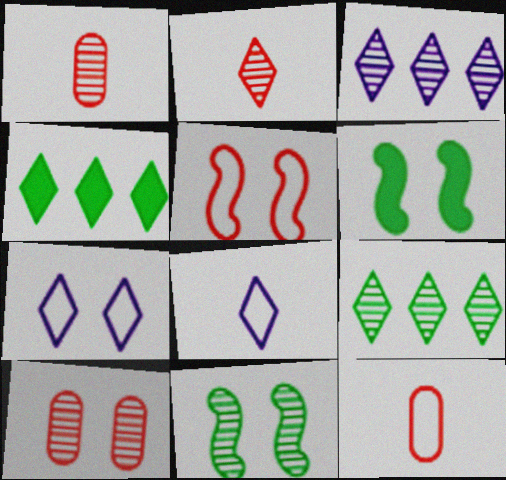[[1, 3, 11], 
[2, 4, 7], 
[3, 6, 12], 
[6, 7, 10]]